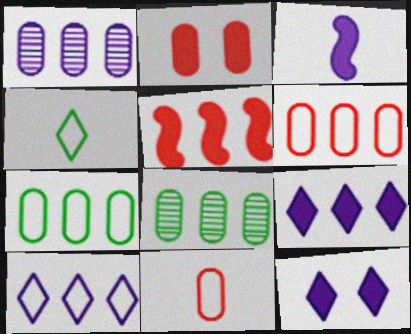[[5, 8, 10]]